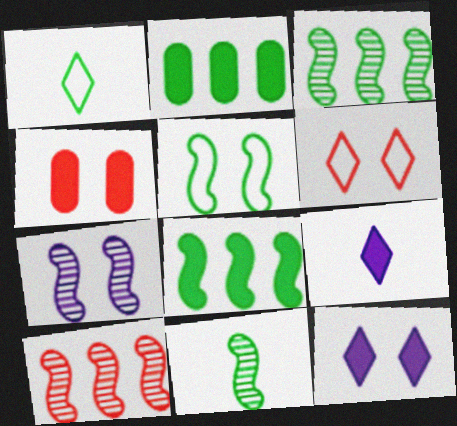[[4, 8, 9], 
[5, 8, 11], 
[7, 10, 11]]